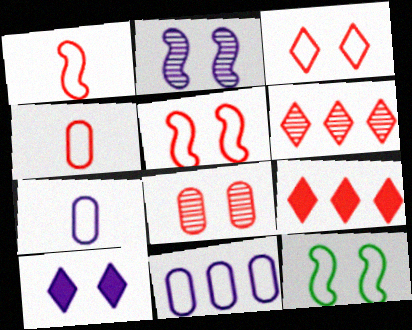[[1, 8, 9], 
[8, 10, 12]]